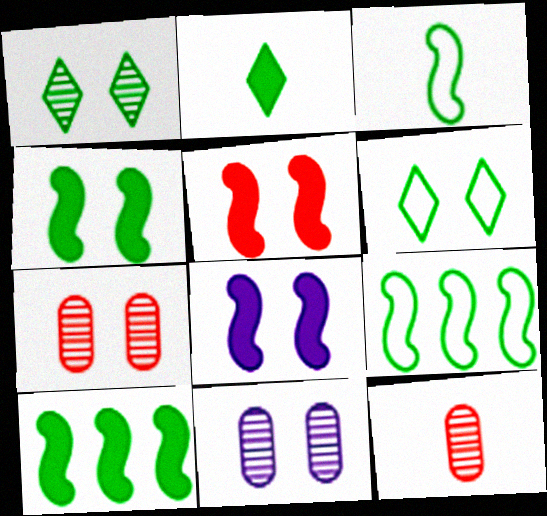[[4, 5, 8], 
[5, 6, 11], 
[6, 7, 8]]